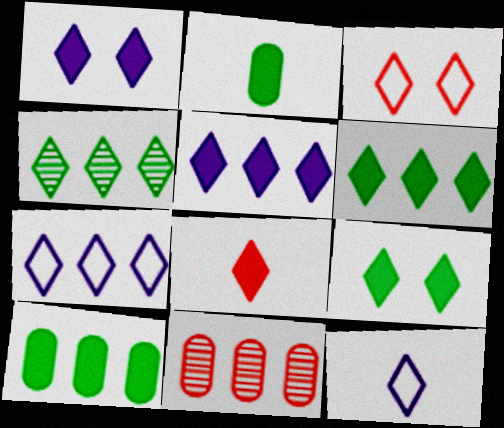[[1, 6, 8], 
[5, 8, 9]]